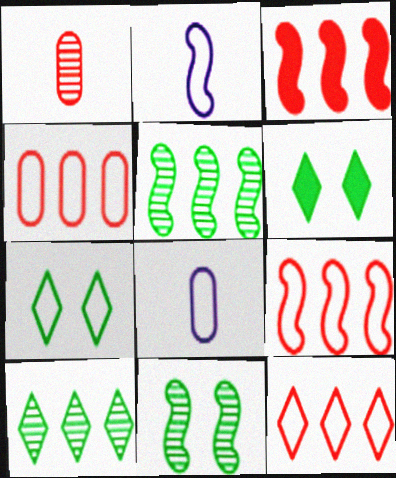[[2, 3, 11], 
[2, 4, 7], 
[4, 9, 12], 
[7, 8, 9]]